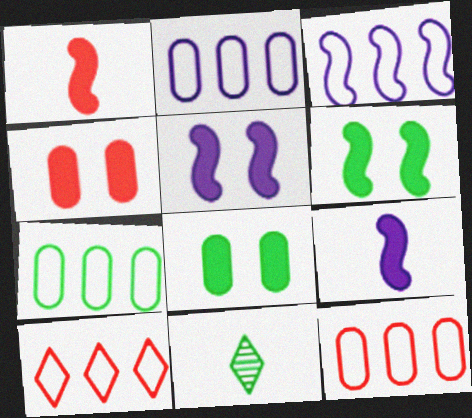[[2, 7, 12], 
[3, 4, 11], 
[3, 7, 10], 
[5, 11, 12], 
[6, 7, 11]]